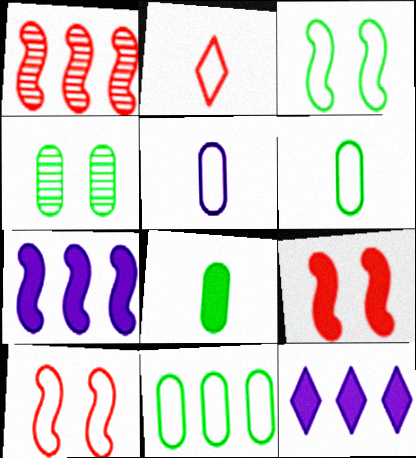[[1, 11, 12], 
[2, 4, 7], 
[4, 8, 11], 
[8, 9, 12]]